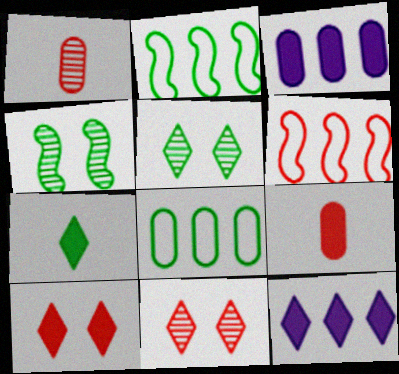[[1, 6, 10], 
[4, 7, 8], 
[6, 9, 11], 
[7, 10, 12]]